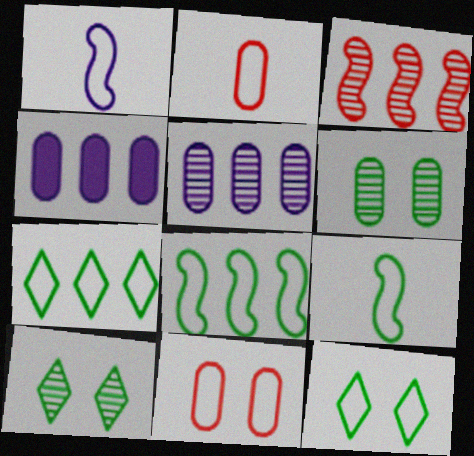[[1, 7, 11], 
[2, 4, 6], 
[3, 4, 7]]